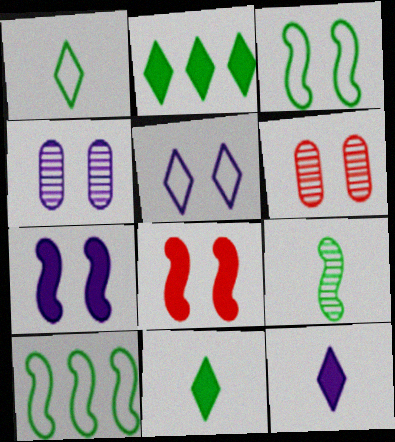[[4, 5, 7], 
[6, 10, 12]]